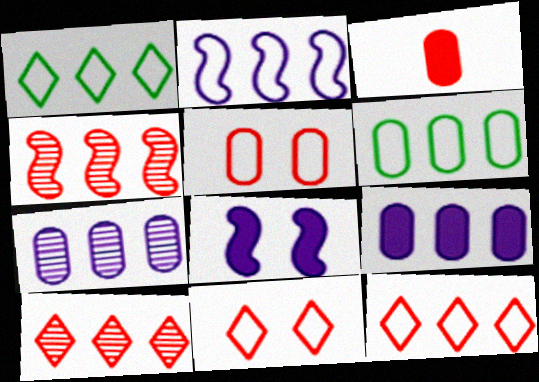[[1, 4, 9], 
[2, 6, 12], 
[3, 4, 11]]